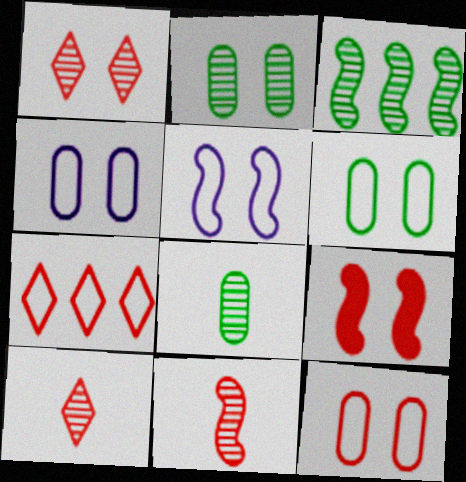[[1, 9, 12], 
[4, 6, 12]]